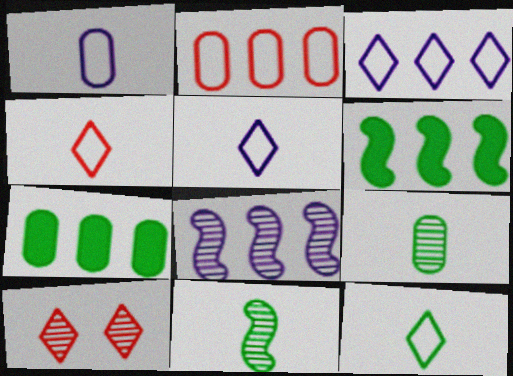[[1, 6, 10], 
[4, 5, 12], 
[8, 9, 10]]